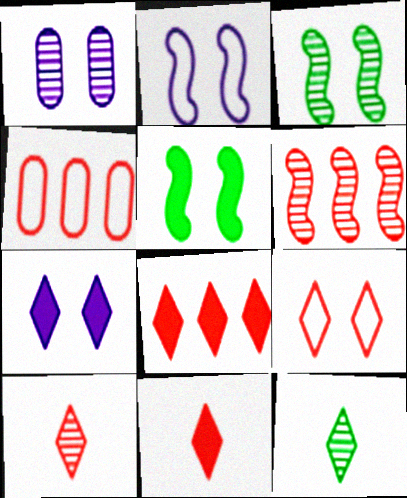[[1, 2, 7], 
[1, 5, 9], 
[1, 6, 12], 
[4, 6, 8], 
[8, 9, 10]]